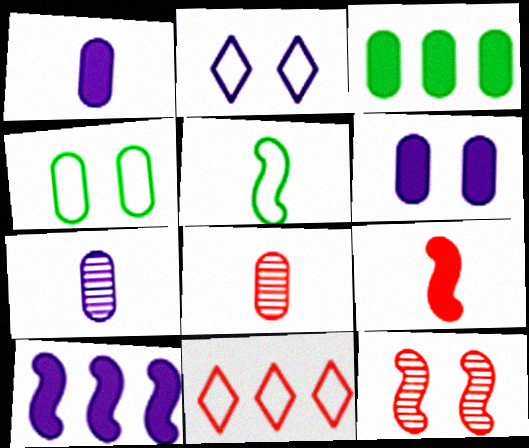[[2, 7, 10], 
[5, 10, 12]]